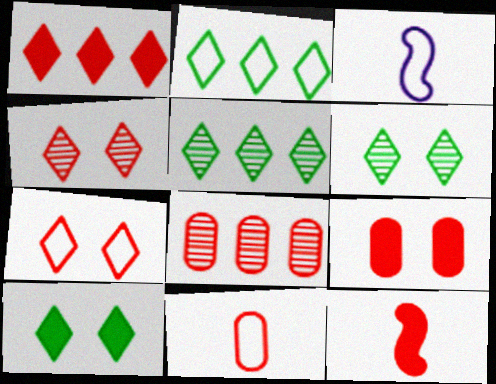[[1, 9, 12], 
[3, 5, 9], 
[3, 8, 10], 
[7, 8, 12], 
[8, 9, 11]]